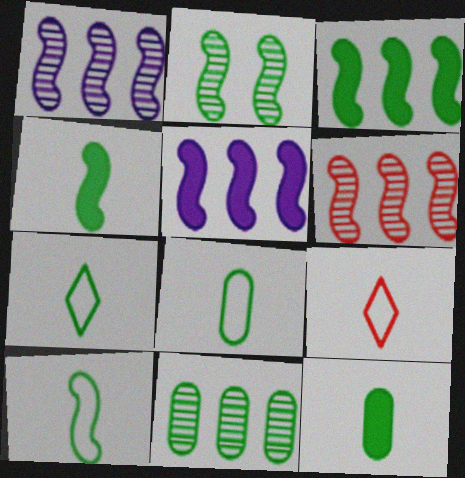[[2, 3, 10], 
[7, 8, 10]]